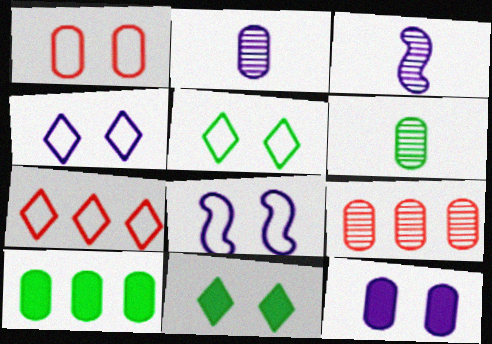[[1, 2, 10], 
[1, 5, 8]]